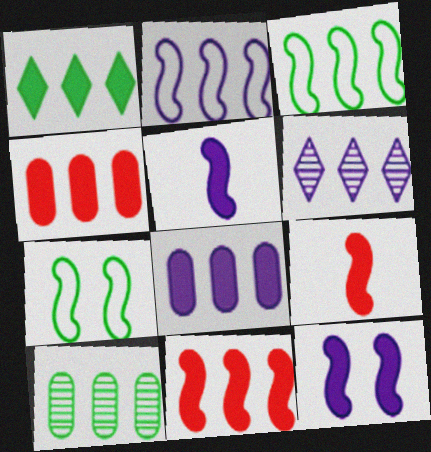[[1, 3, 10], 
[1, 8, 11], 
[2, 6, 8], 
[3, 4, 6]]